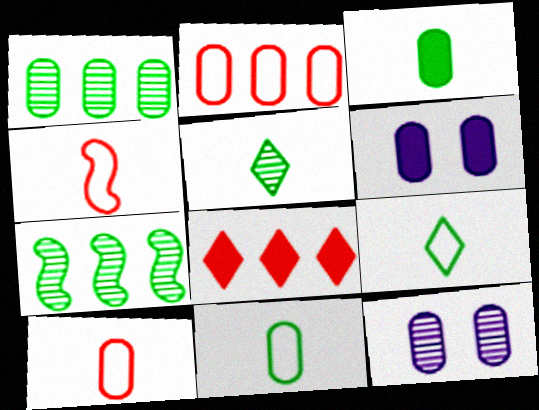[[1, 6, 10], 
[2, 3, 12]]